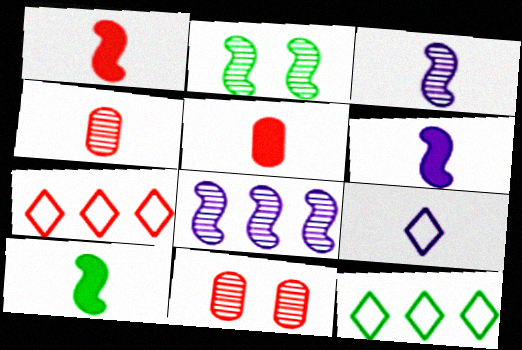[[1, 6, 10], 
[1, 7, 11], 
[4, 9, 10], 
[6, 11, 12]]